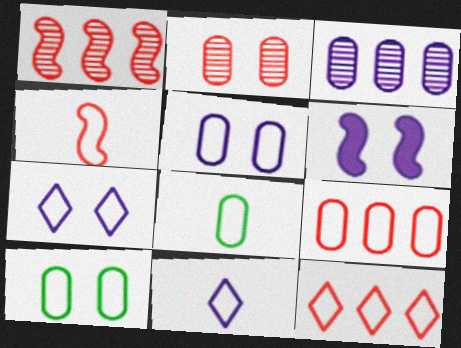[[3, 6, 11], 
[4, 8, 11], 
[5, 8, 9]]